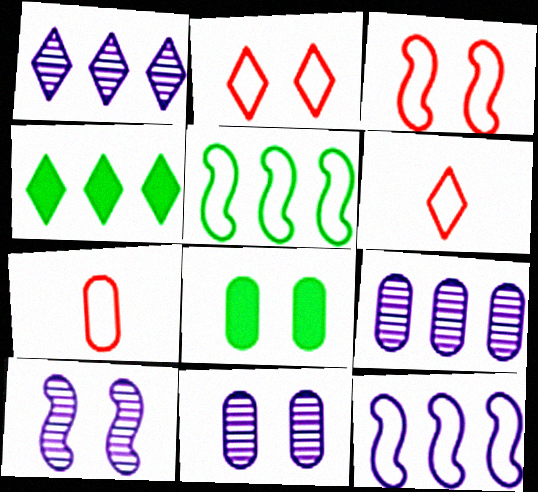[[2, 8, 10], 
[4, 7, 10], 
[7, 8, 9]]